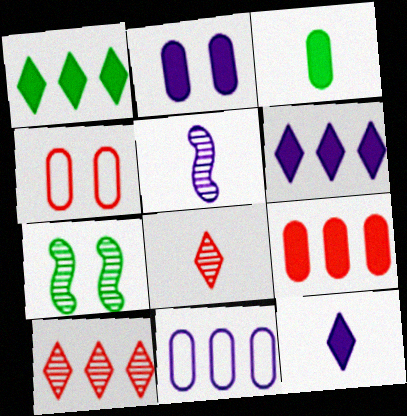[[1, 4, 5], 
[2, 3, 9]]